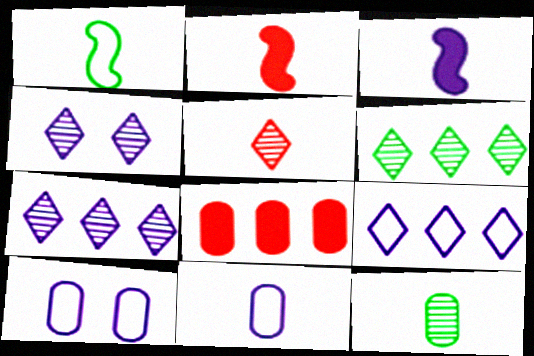[[1, 4, 8], 
[2, 6, 10], 
[3, 7, 10], 
[4, 5, 6], 
[8, 10, 12]]